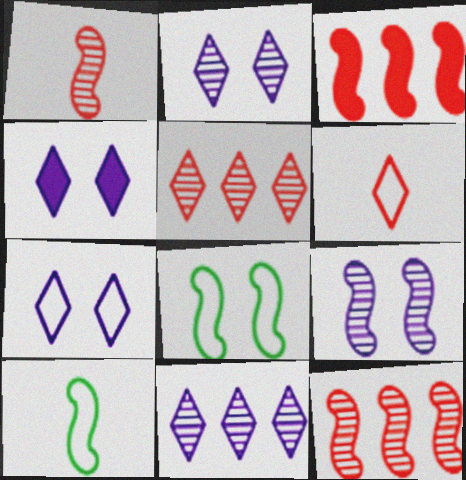[[2, 4, 7], 
[3, 9, 10]]